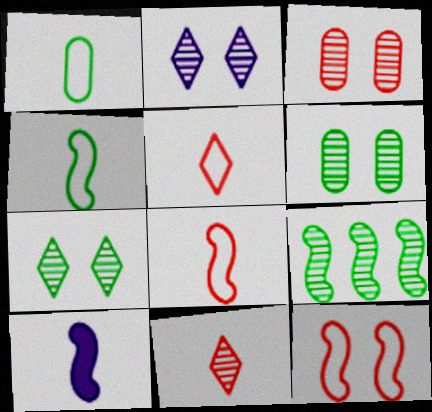[[1, 10, 11], 
[9, 10, 12]]